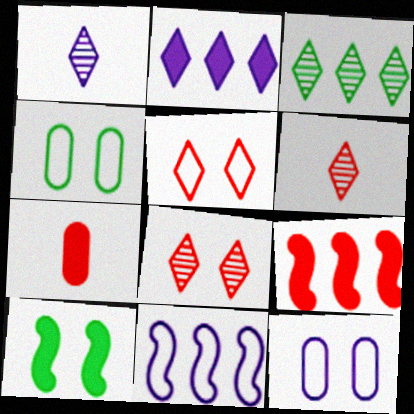[[1, 3, 8], 
[1, 4, 9], 
[2, 7, 10], 
[8, 10, 12]]